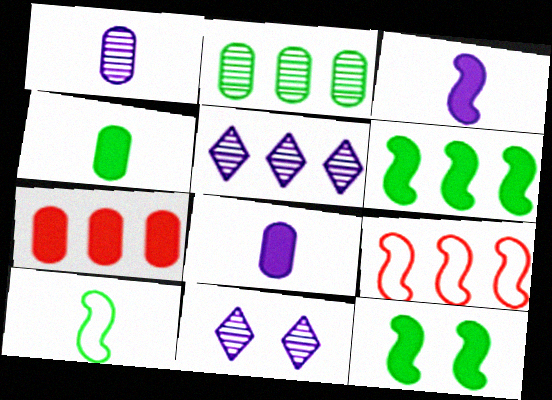[[4, 9, 11], 
[7, 10, 11]]